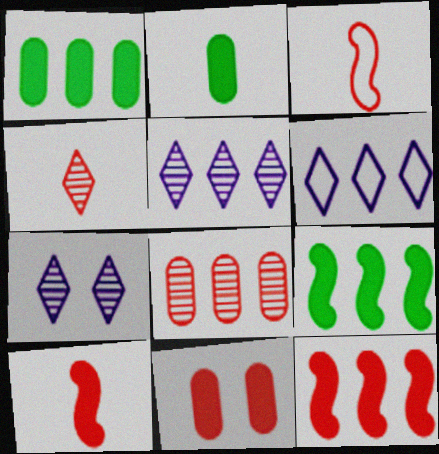[[1, 3, 7], 
[6, 8, 9]]